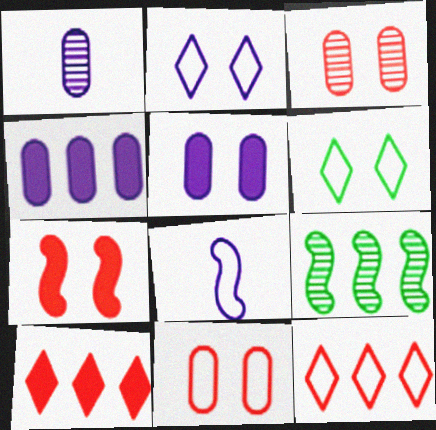[[4, 9, 12], 
[7, 8, 9]]